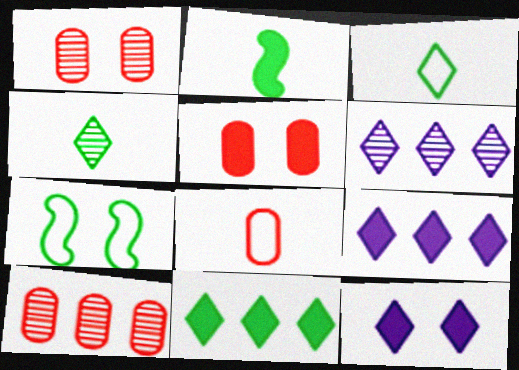[[1, 7, 12], 
[2, 5, 9], 
[5, 8, 10]]